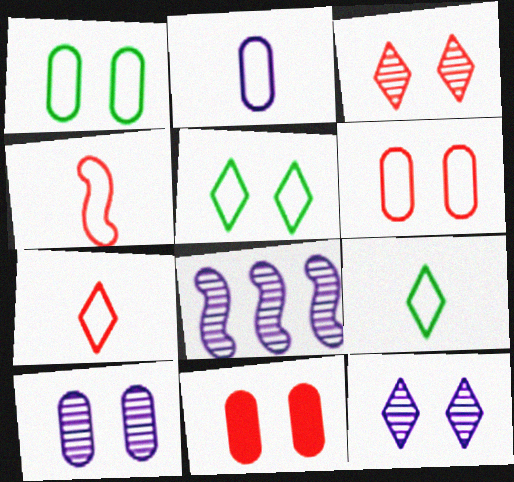[[1, 10, 11], 
[2, 4, 9], 
[8, 9, 11]]